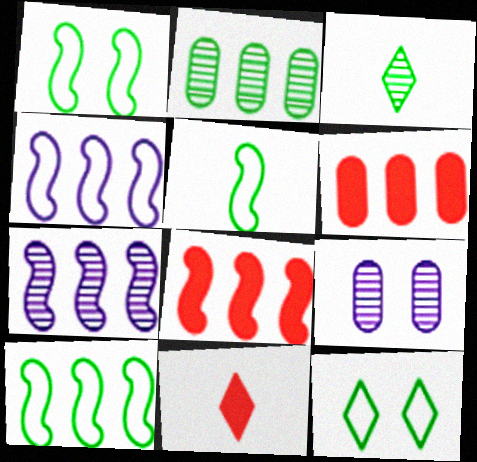[[1, 5, 10], 
[7, 8, 10], 
[9, 10, 11]]